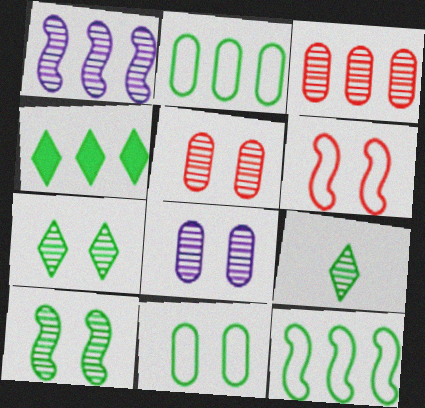[[1, 5, 9]]